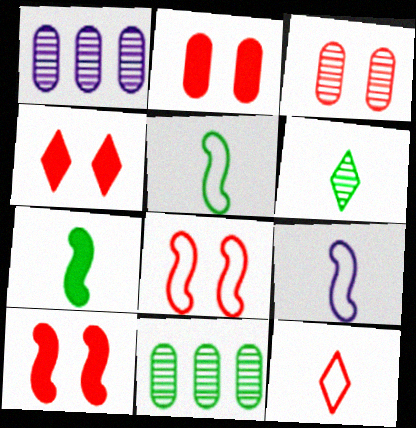[[1, 4, 5], 
[2, 4, 10], 
[3, 4, 8], 
[4, 9, 11]]